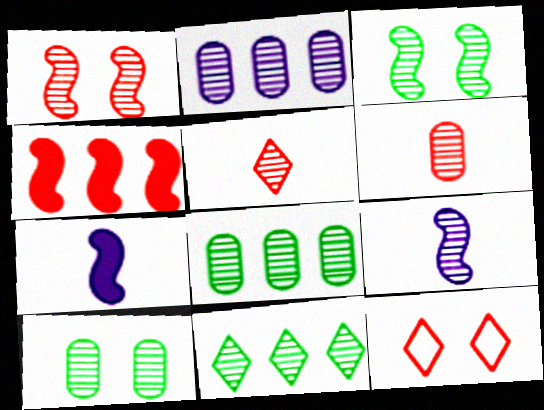[[2, 3, 5], 
[2, 6, 10], 
[4, 6, 12], 
[7, 8, 12]]